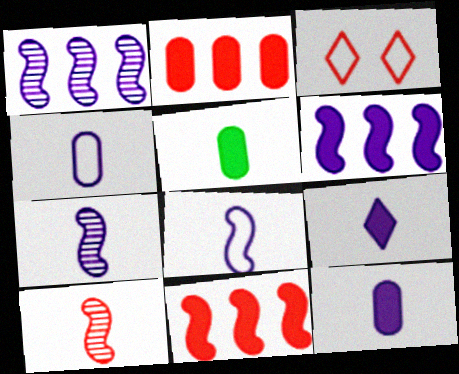[[1, 3, 5], 
[2, 3, 10], 
[4, 7, 9]]